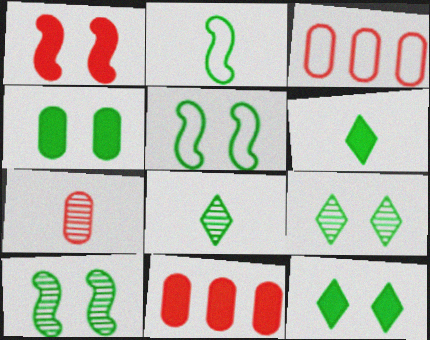[[4, 5, 9]]